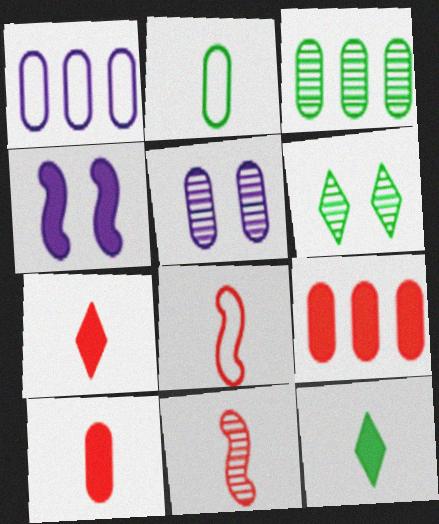[[1, 3, 9], 
[2, 5, 9], 
[4, 9, 12]]